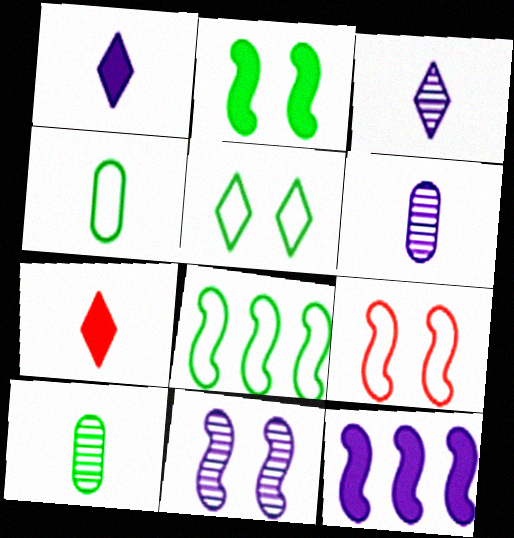[[2, 9, 11], 
[4, 5, 8]]